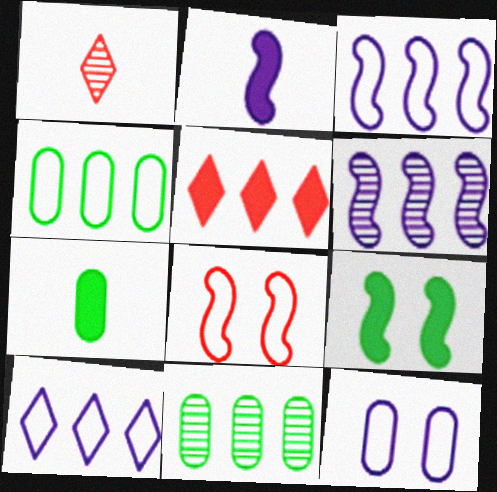[[3, 5, 11], 
[4, 5, 6]]